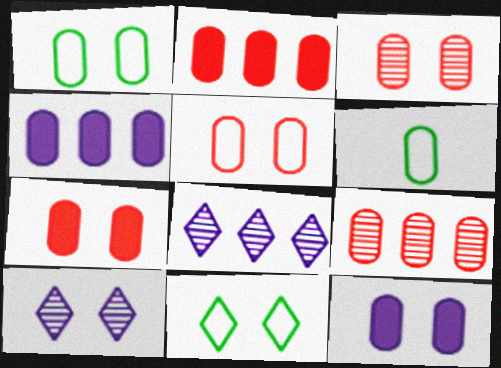[[1, 3, 12], 
[3, 4, 6], 
[3, 5, 7], 
[6, 9, 12]]